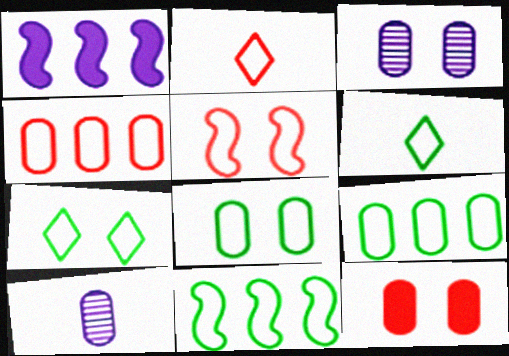[[2, 4, 5], 
[3, 8, 12], 
[6, 8, 11], 
[9, 10, 12]]